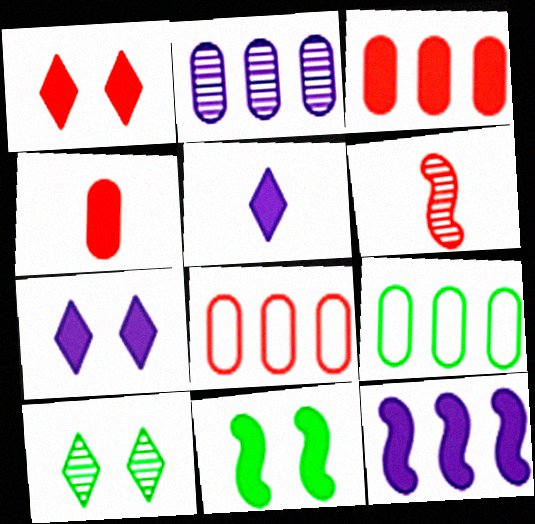[[1, 6, 8], 
[2, 3, 9], 
[2, 6, 10], 
[3, 5, 11], 
[6, 7, 9]]